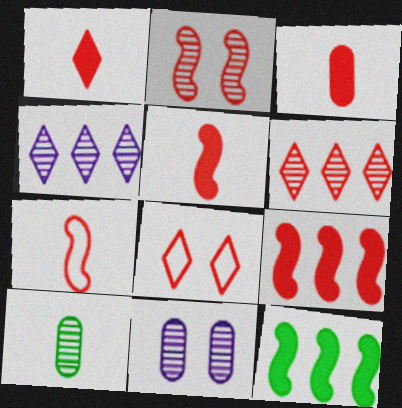[[1, 3, 5], 
[1, 6, 8], 
[2, 4, 10], 
[2, 7, 9]]